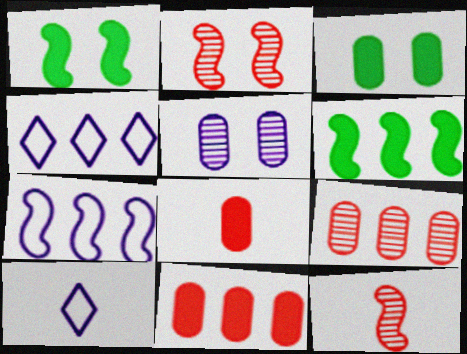[[1, 7, 12], 
[1, 9, 10], 
[3, 4, 12], 
[4, 6, 9]]